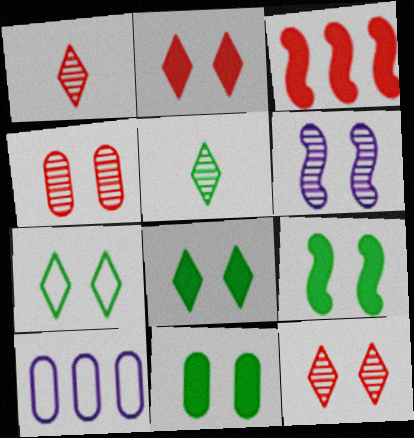[[1, 9, 10], 
[8, 9, 11]]